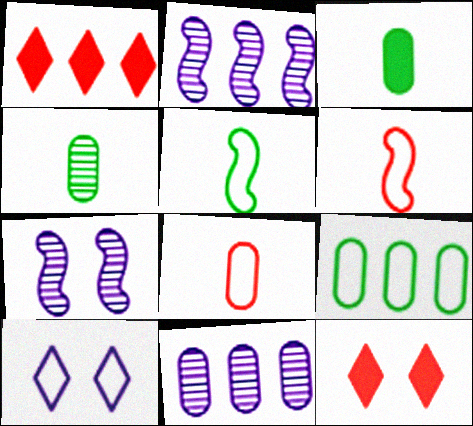[[1, 2, 9], 
[5, 11, 12], 
[6, 9, 10]]